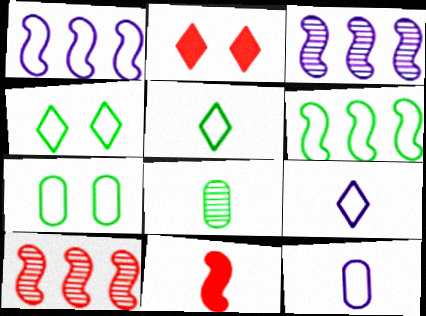[[1, 2, 8], 
[5, 6, 7], 
[8, 9, 11]]